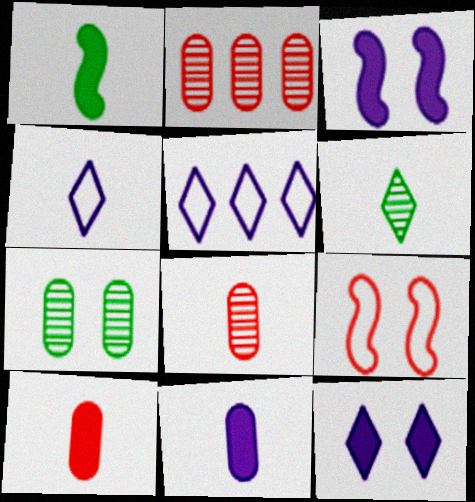[[1, 4, 8], 
[7, 9, 12]]